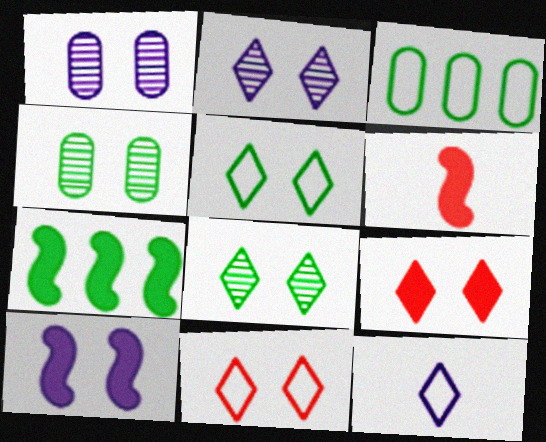[[2, 3, 6], 
[2, 5, 9], 
[4, 10, 11], 
[6, 7, 10]]